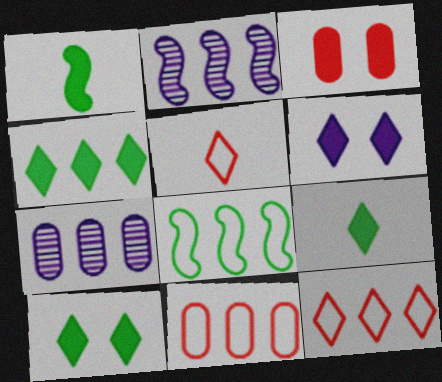[[2, 4, 11], 
[4, 9, 10]]